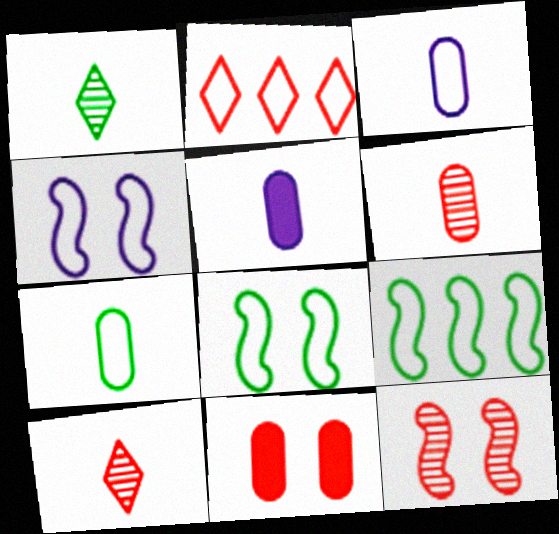[[2, 3, 8], 
[2, 4, 7], 
[5, 6, 7]]